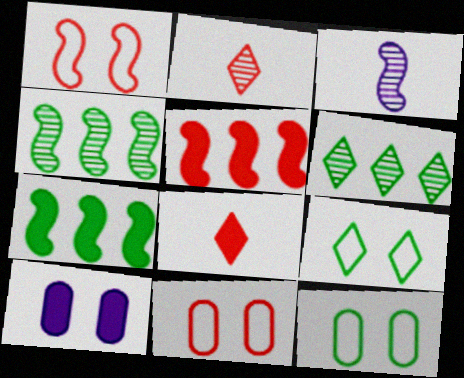[[1, 3, 7], 
[2, 5, 11], 
[7, 8, 10]]